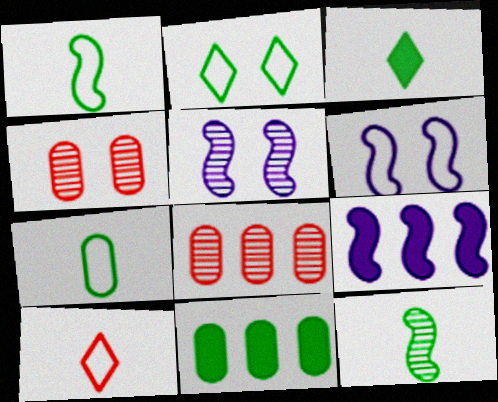[[2, 11, 12], 
[3, 6, 8], 
[3, 7, 12], 
[5, 10, 11]]